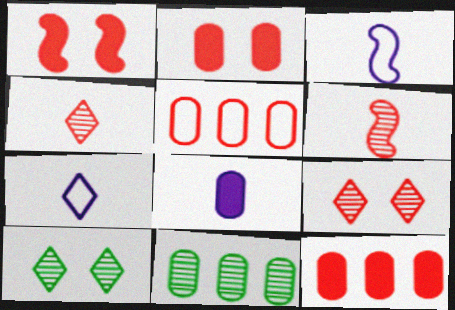[[1, 4, 5], 
[1, 7, 11], 
[3, 10, 12]]